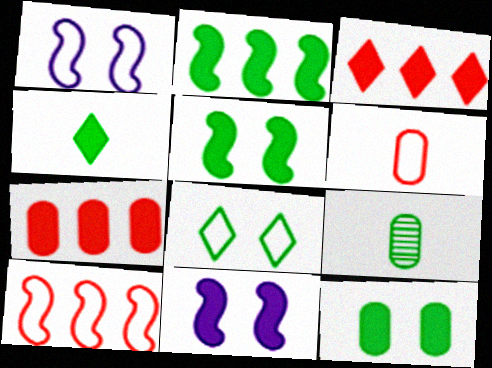[[1, 3, 9], 
[2, 4, 12], 
[2, 8, 9], 
[4, 7, 11]]